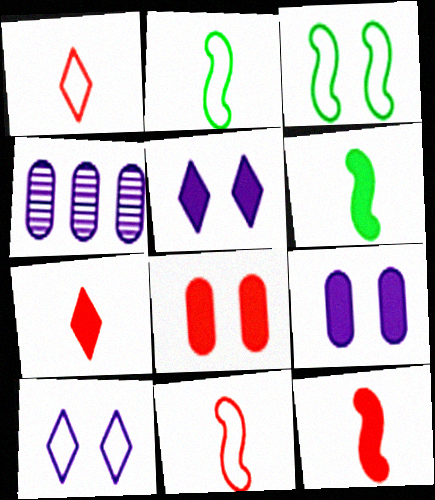[[3, 4, 7]]